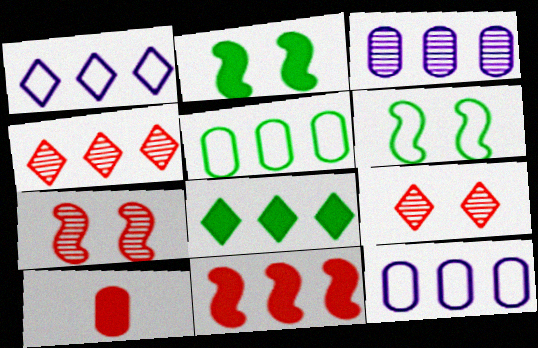[[1, 4, 8]]